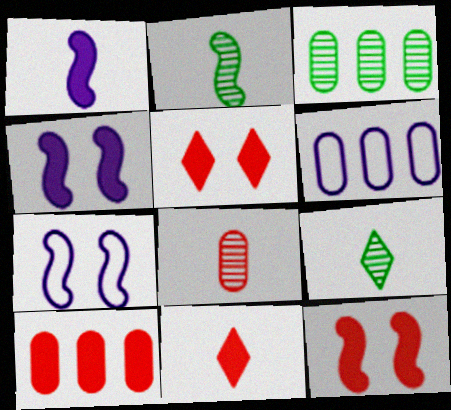[[2, 5, 6], 
[3, 6, 10], 
[3, 7, 11], 
[6, 9, 12], 
[7, 9, 10], 
[10, 11, 12]]